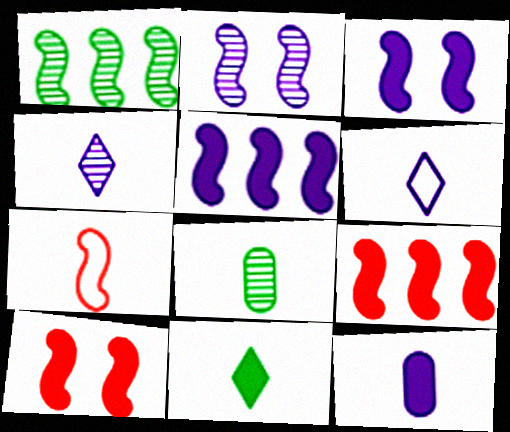[[1, 3, 7]]